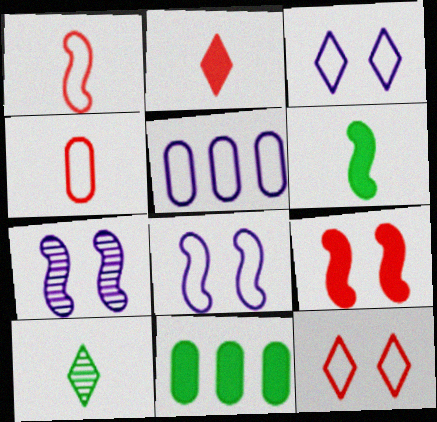[[5, 9, 10]]